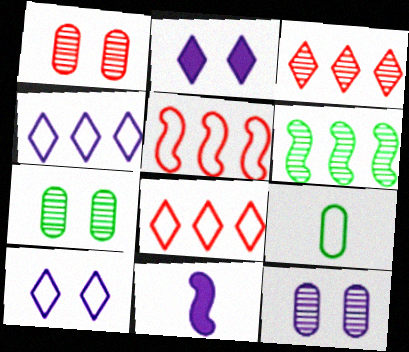[[1, 7, 12], 
[4, 11, 12], 
[5, 9, 10], 
[7, 8, 11]]